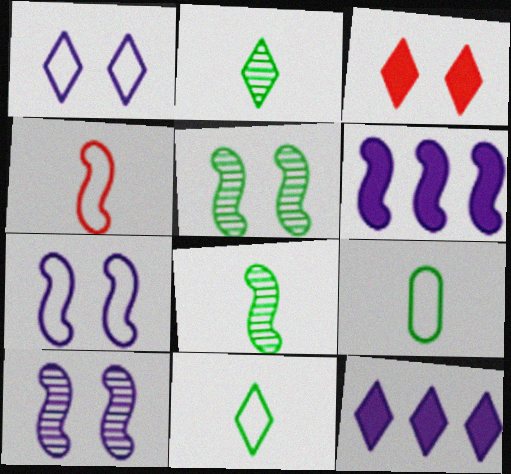[[4, 5, 6]]